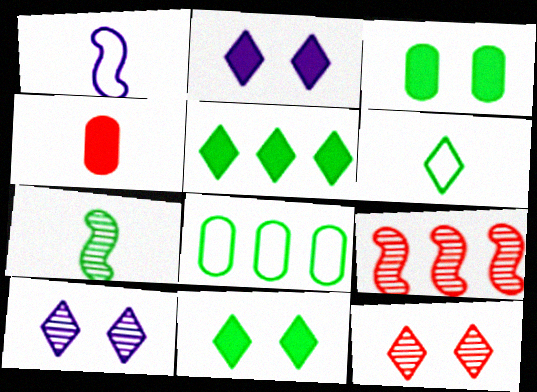[[7, 8, 11]]